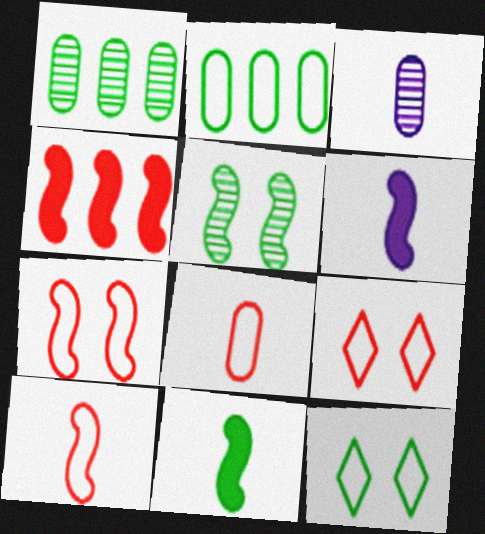[[1, 6, 9], 
[1, 11, 12], 
[3, 4, 12]]